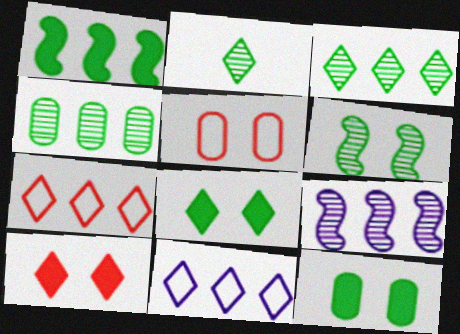[[2, 4, 6], 
[2, 10, 11]]